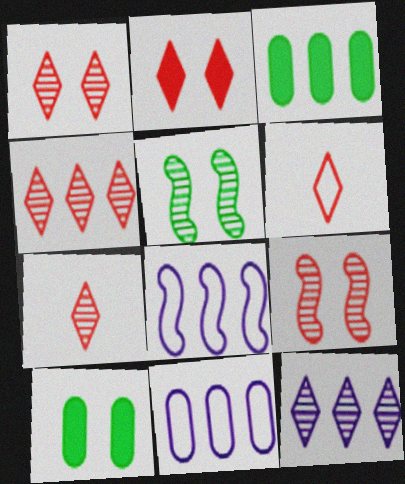[[1, 4, 7], 
[2, 4, 6], 
[3, 4, 8], 
[7, 8, 10]]